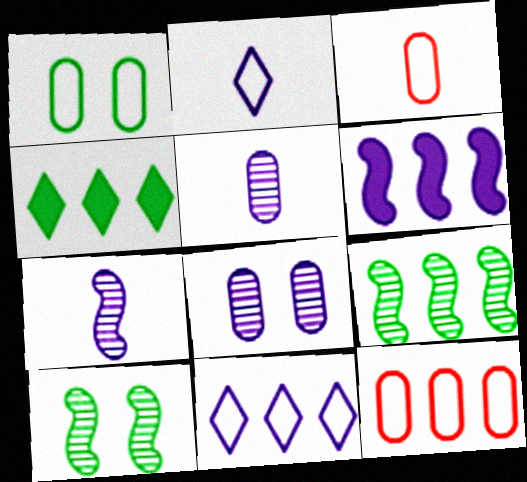[[2, 6, 8]]